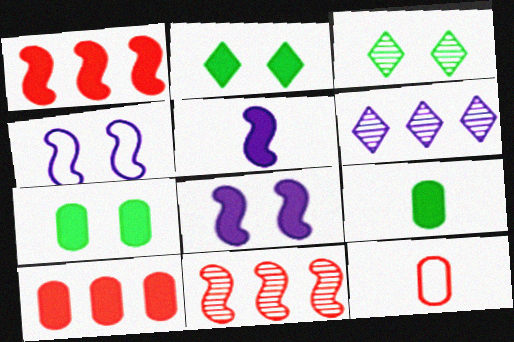[[2, 5, 10]]